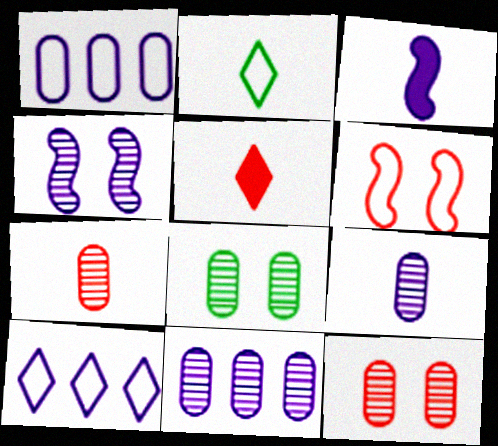[[1, 2, 6], 
[2, 3, 7], 
[7, 8, 11]]